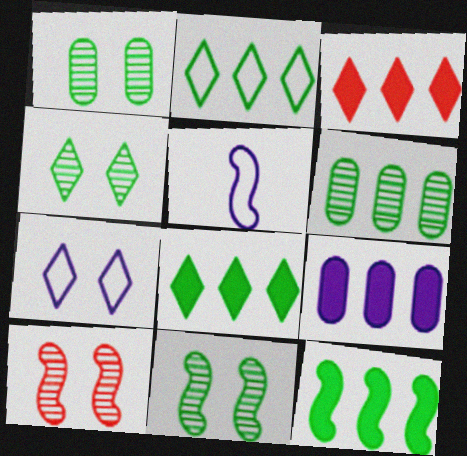[[1, 3, 5], 
[1, 4, 11], 
[2, 6, 12], 
[3, 9, 12], 
[5, 10, 12]]